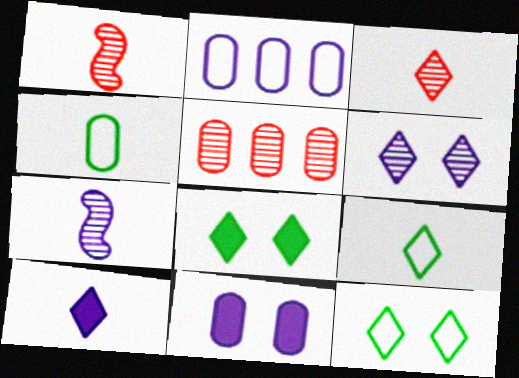[[1, 2, 8], 
[1, 4, 10], 
[3, 9, 10], 
[4, 5, 11]]